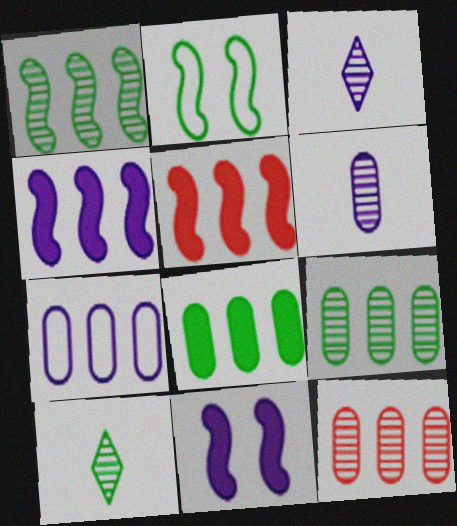[[2, 8, 10], 
[3, 7, 11], 
[7, 8, 12]]